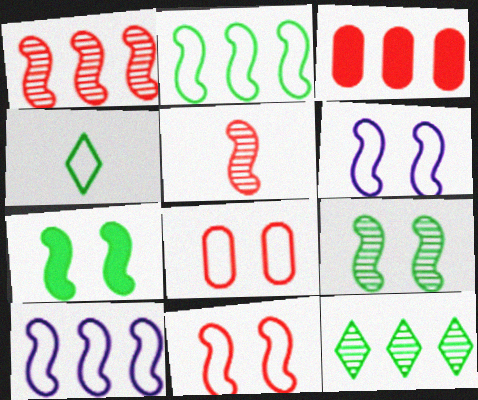[[3, 10, 12], 
[4, 8, 10], 
[5, 7, 10]]